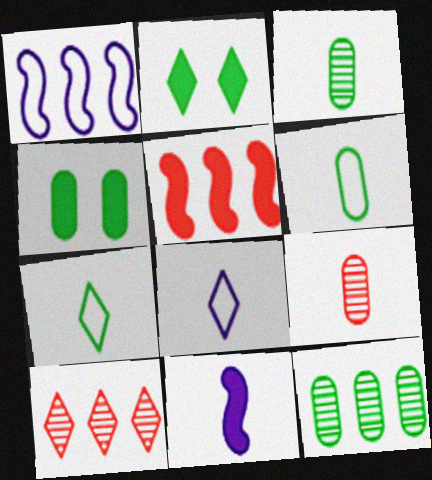[[1, 2, 9], 
[2, 8, 10], 
[4, 6, 12], 
[7, 9, 11]]